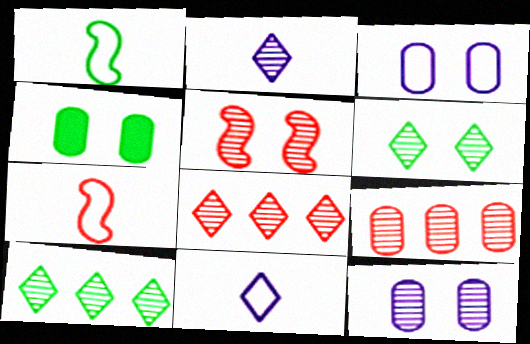[[1, 4, 10], 
[2, 6, 8], 
[5, 6, 12]]